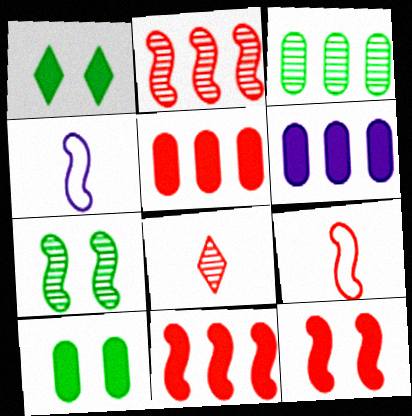[[2, 9, 12], 
[4, 7, 11]]